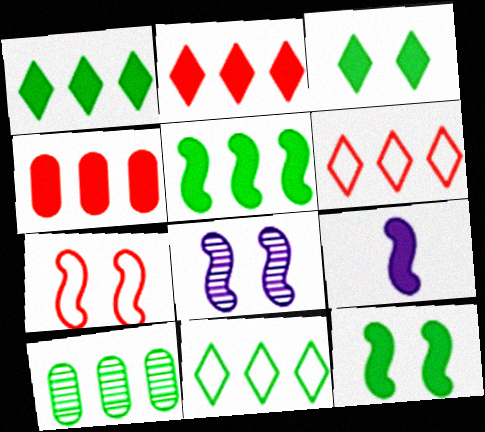[[3, 4, 9], 
[5, 10, 11], 
[7, 8, 12]]